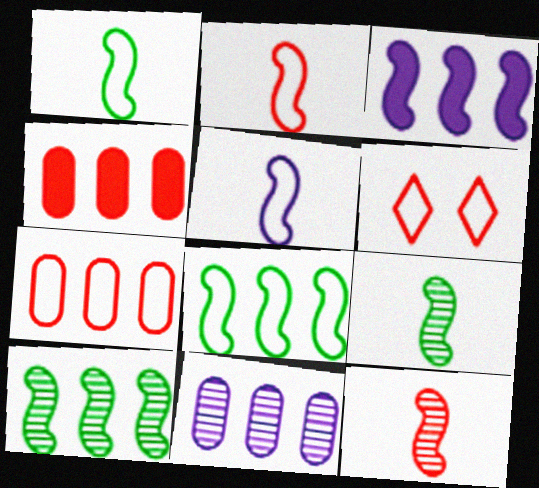[[1, 2, 5], 
[2, 6, 7], 
[4, 6, 12]]